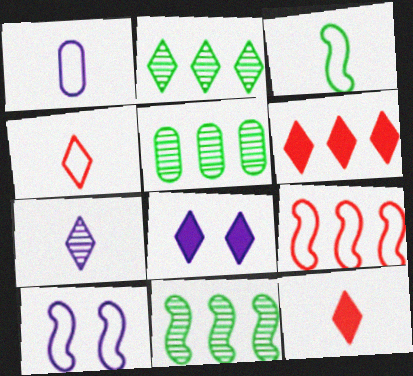[[1, 3, 4], 
[2, 4, 8], 
[2, 5, 11], 
[3, 9, 10], 
[5, 10, 12]]